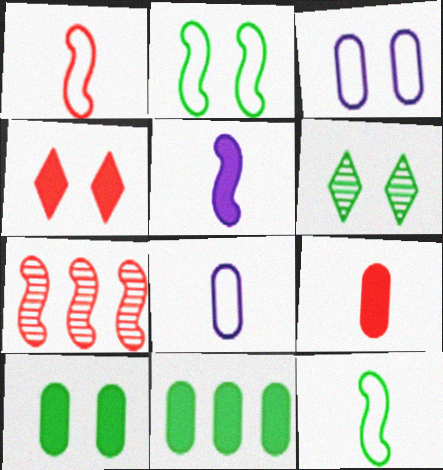[[2, 5, 7], 
[2, 6, 10], 
[4, 5, 11], 
[6, 11, 12]]